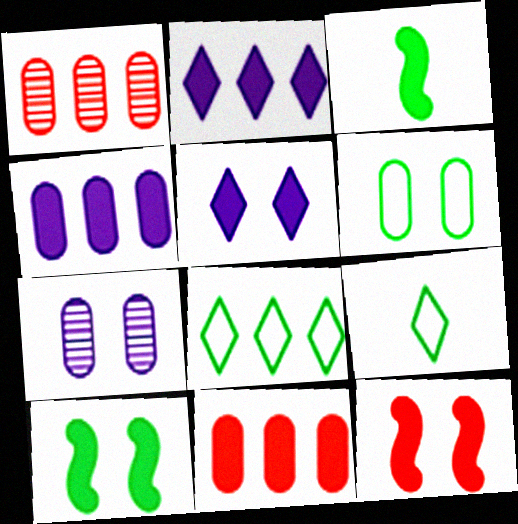[[3, 5, 11]]